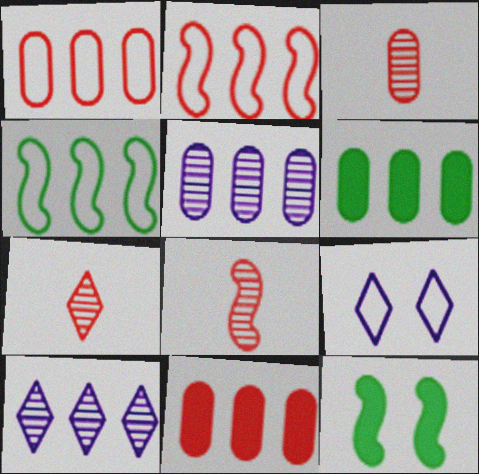[[1, 5, 6], 
[2, 6, 10], 
[3, 7, 8], 
[4, 10, 11], 
[6, 8, 9]]